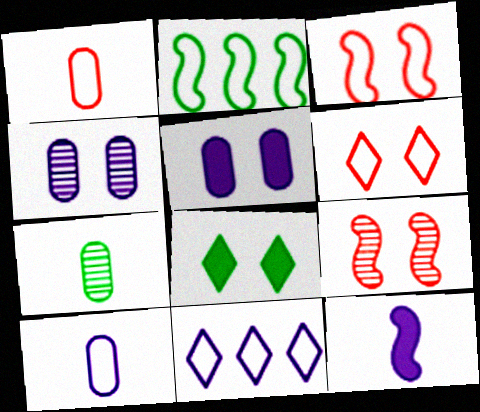[[2, 6, 10], 
[2, 7, 8], 
[2, 9, 12], 
[3, 4, 8], 
[4, 11, 12]]